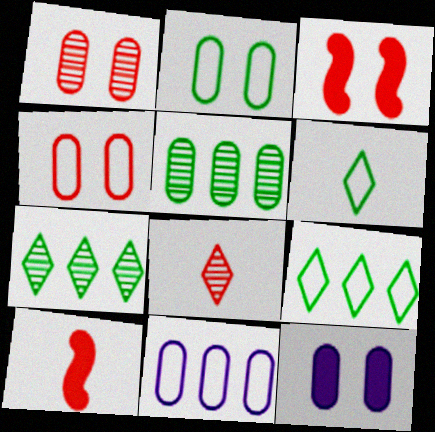[[1, 2, 12]]